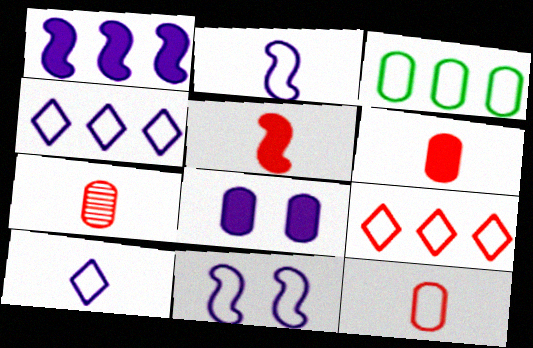[[3, 7, 8], 
[6, 7, 12]]